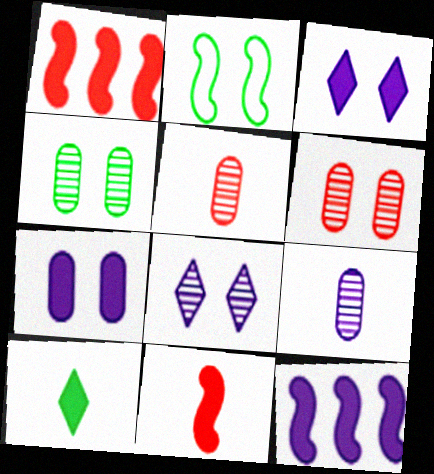[[1, 7, 10], 
[2, 3, 6]]